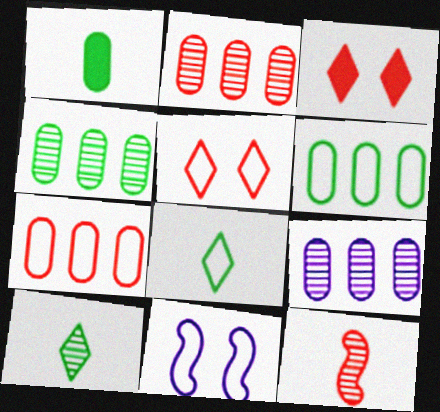[[2, 4, 9], 
[3, 7, 12], 
[7, 8, 11]]